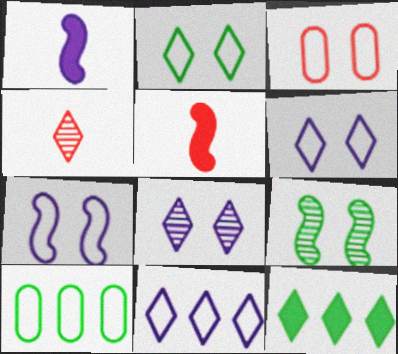[[2, 3, 7], 
[4, 6, 12], 
[5, 8, 10]]